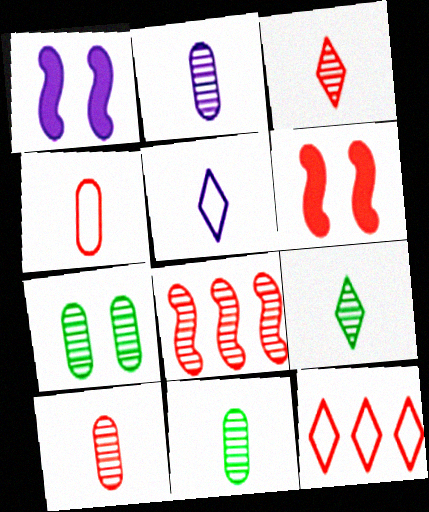[[1, 11, 12], 
[2, 10, 11], 
[6, 10, 12]]